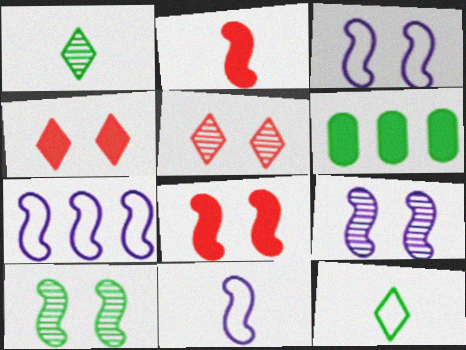[[2, 7, 10], 
[3, 7, 11], 
[3, 8, 10], 
[5, 6, 11], 
[6, 10, 12]]